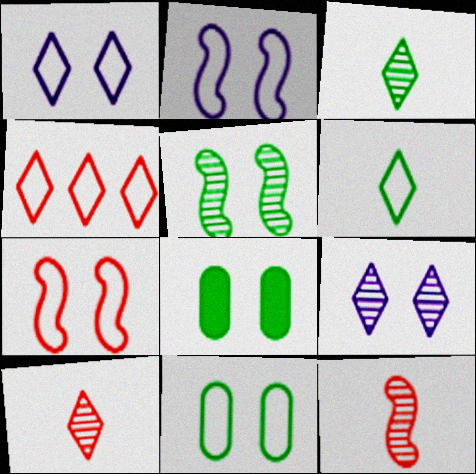[[1, 4, 6], 
[1, 7, 11], 
[7, 8, 9]]